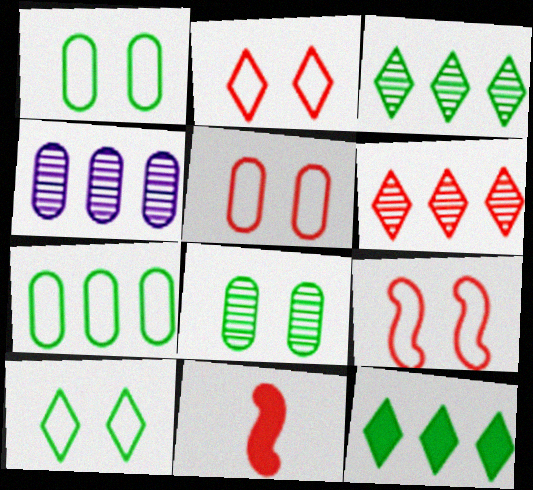[[2, 5, 9], 
[4, 10, 11], 
[5, 6, 11]]